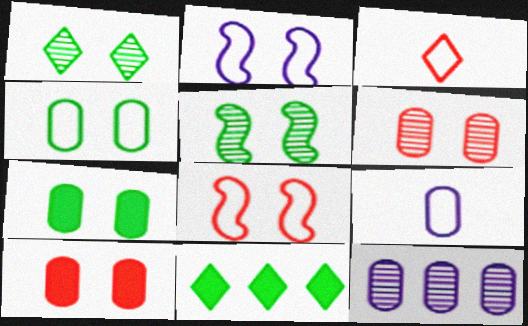[[1, 2, 10]]